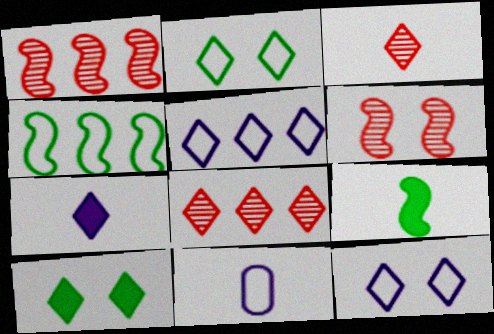[[1, 10, 11], 
[2, 7, 8], 
[3, 5, 10], 
[3, 9, 11]]